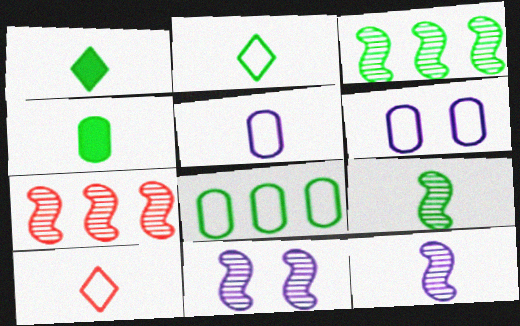[[1, 6, 7], 
[2, 4, 9], 
[4, 10, 12], 
[7, 9, 11]]